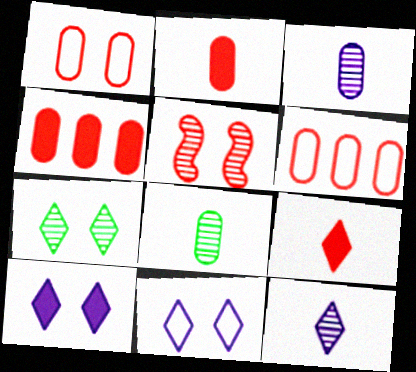[[5, 6, 9]]